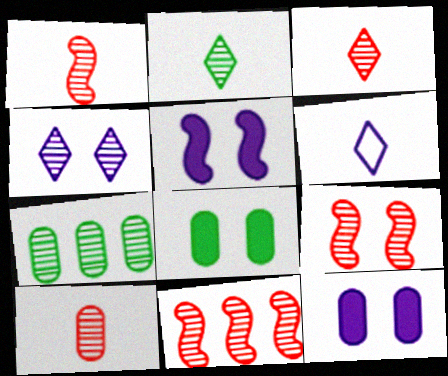[[1, 3, 10], 
[1, 4, 7], 
[1, 9, 11], 
[6, 8, 11]]